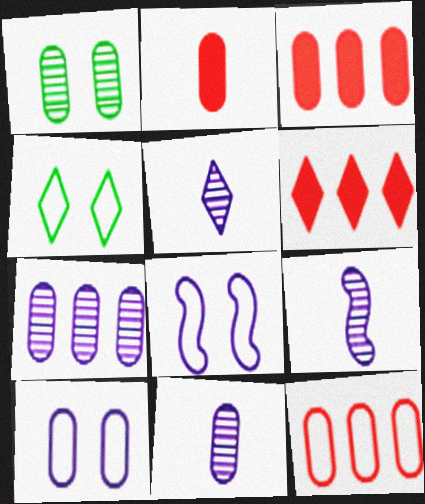[[3, 4, 9], 
[4, 5, 6], 
[5, 9, 11]]